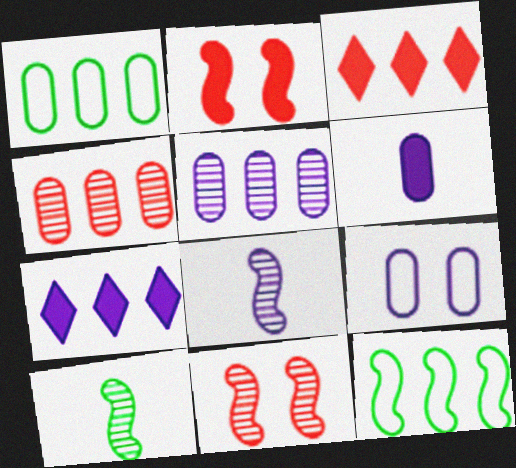[[2, 8, 12], 
[3, 5, 12], 
[3, 9, 10], 
[4, 7, 12], 
[5, 6, 9], 
[7, 8, 9]]